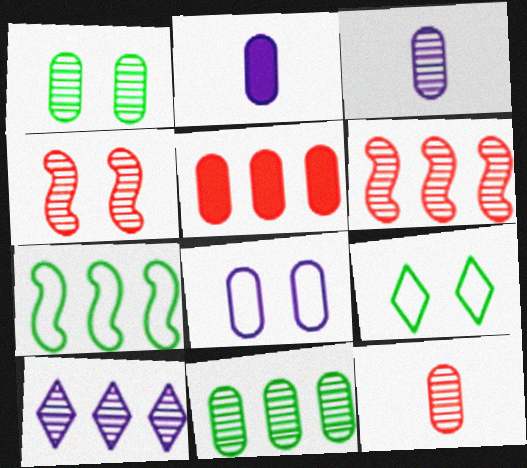[[2, 6, 9], 
[5, 7, 10], 
[6, 10, 11]]